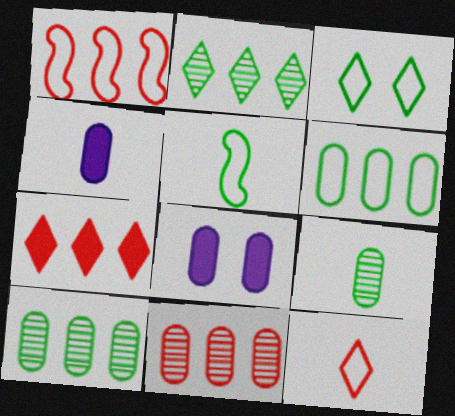[[1, 7, 11], 
[3, 5, 6]]